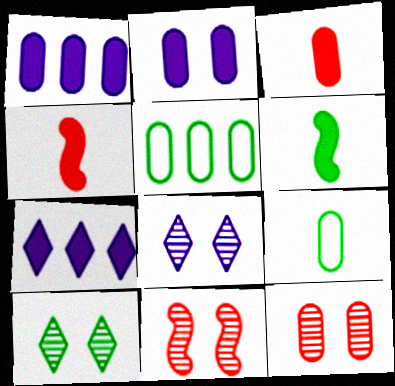[[1, 9, 12], 
[4, 5, 8], 
[5, 6, 10], 
[7, 9, 11]]